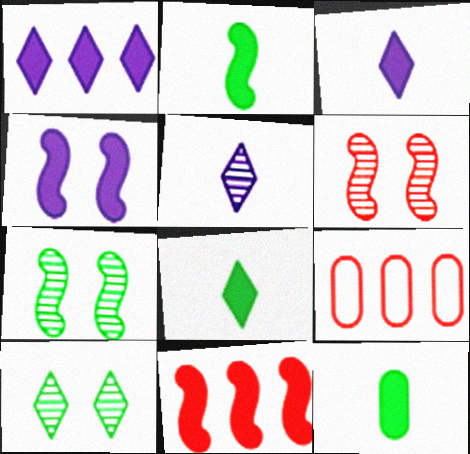[[2, 4, 11], 
[2, 8, 12], 
[3, 7, 9]]